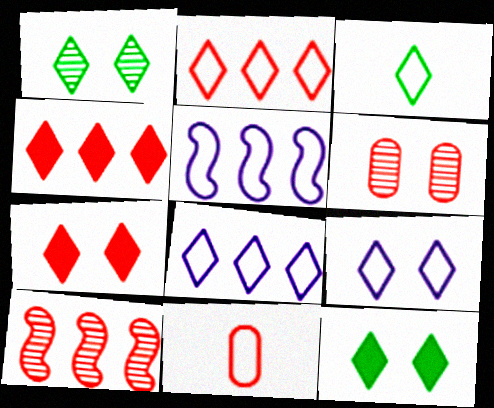[[1, 7, 9], 
[2, 3, 9], 
[7, 10, 11]]